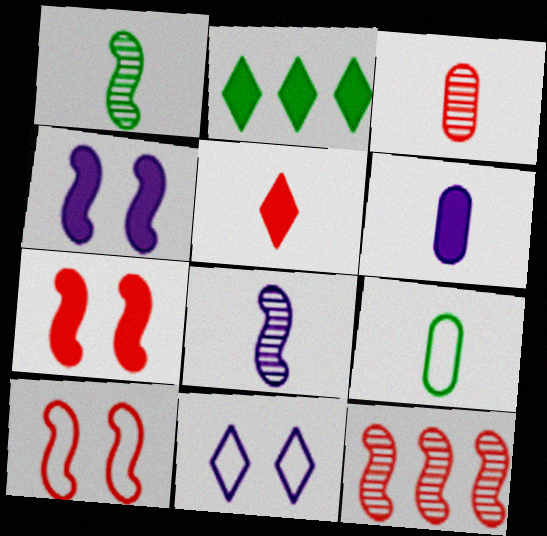[[2, 6, 7], 
[3, 6, 9], 
[5, 8, 9]]